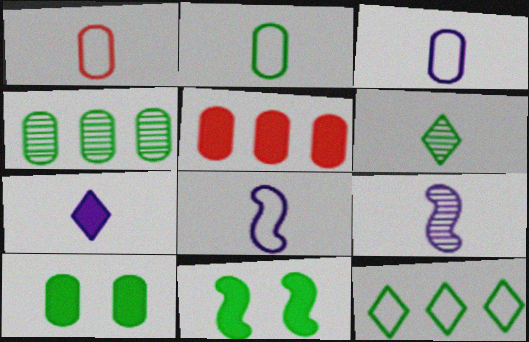[[1, 2, 3], 
[2, 4, 10], 
[3, 7, 9], 
[5, 7, 11]]